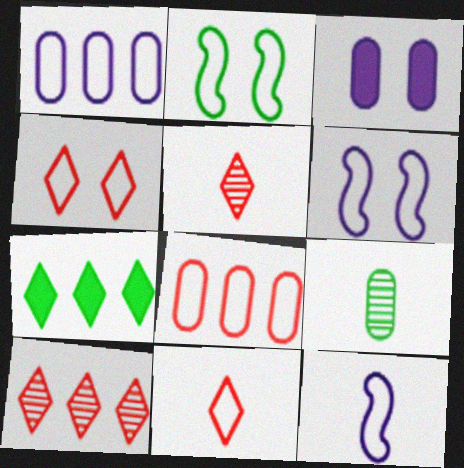[[1, 2, 11], 
[2, 7, 9], 
[3, 8, 9]]